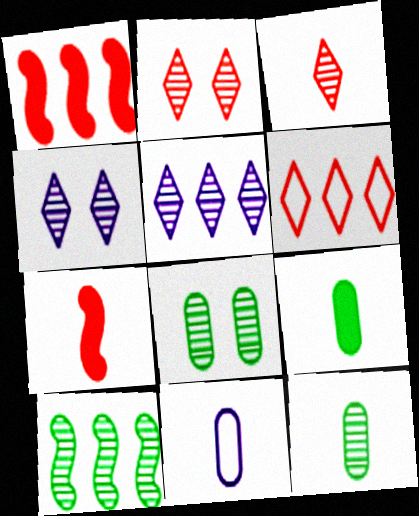[]